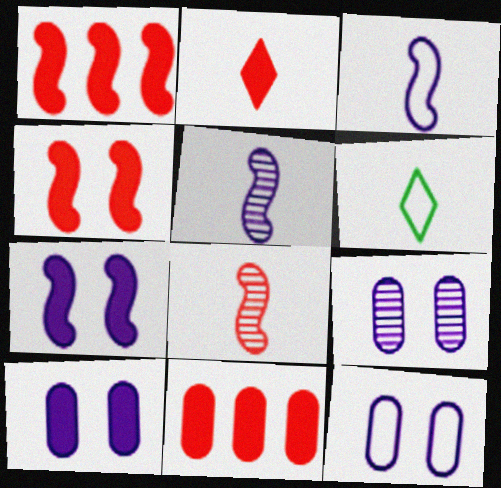[[1, 6, 9], 
[2, 4, 11], 
[9, 10, 12]]